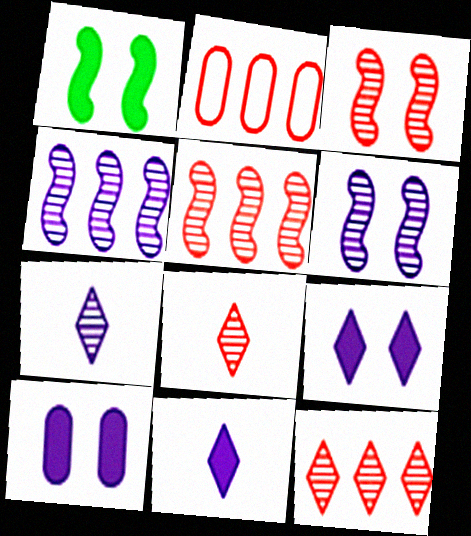[[1, 2, 7]]